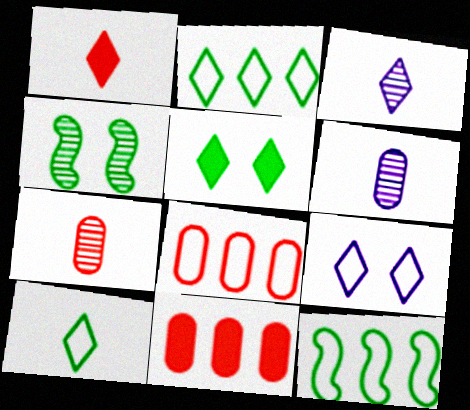[[1, 3, 10]]